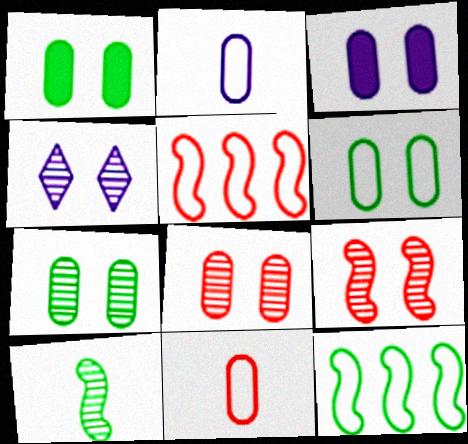[[1, 6, 7], 
[3, 6, 8], 
[4, 7, 9]]